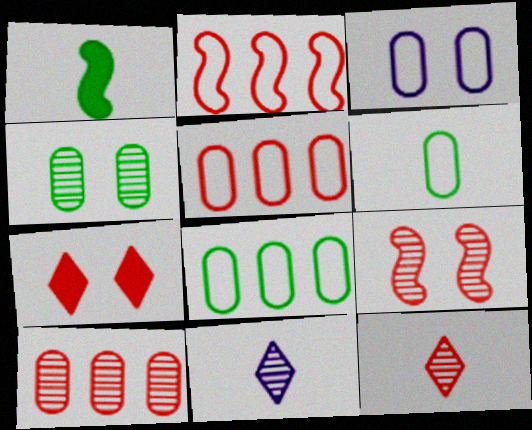[[3, 5, 6], 
[9, 10, 12]]